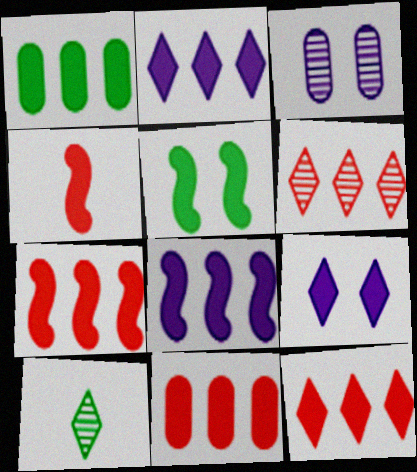[[1, 2, 7], 
[1, 4, 9], 
[1, 8, 12], 
[4, 5, 8], 
[7, 11, 12]]